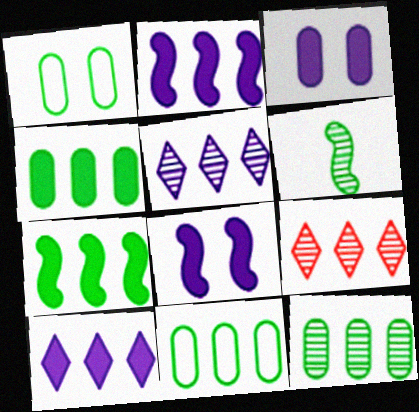[[2, 9, 11], 
[4, 11, 12]]